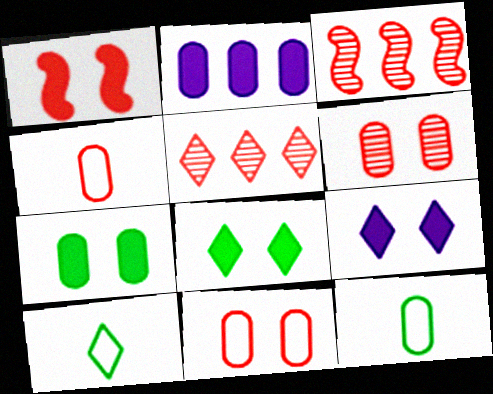[[1, 4, 5], 
[1, 7, 9], 
[2, 6, 12], 
[3, 9, 12], 
[5, 9, 10]]